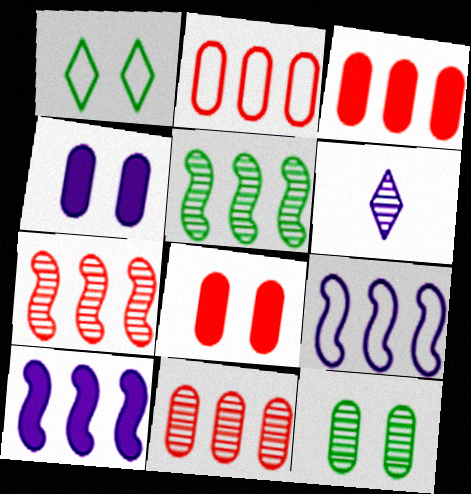[[2, 3, 11], 
[4, 6, 9], 
[6, 7, 12]]